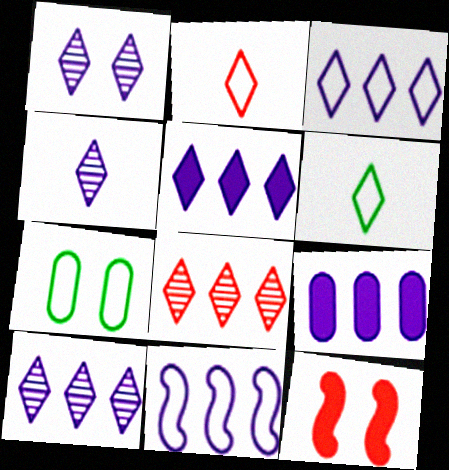[[1, 4, 10], 
[1, 7, 12], 
[2, 7, 11], 
[3, 5, 10], 
[9, 10, 11]]